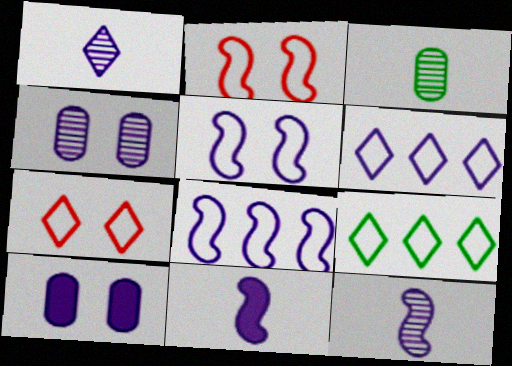[[1, 8, 10], 
[4, 6, 11], 
[6, 10, 12]]